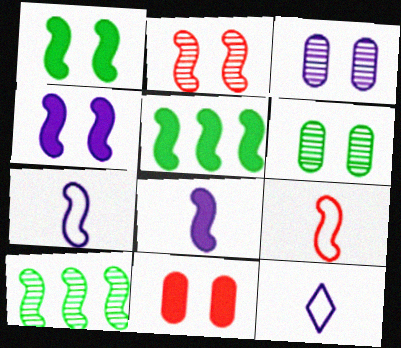[[2, 5, 7], 
[4, 9, 10], 
[10, 11, 12]]